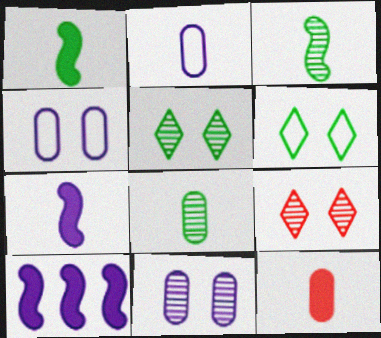[[2, 8, 12]]